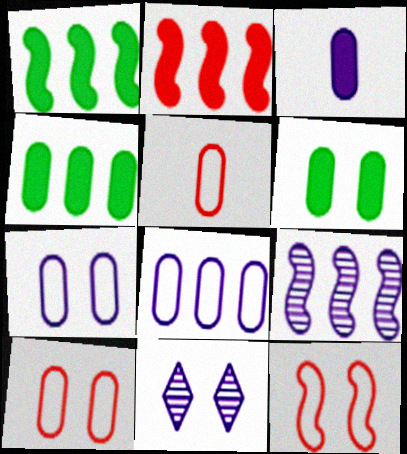[[1, 5, 11], 
[6, 11, 12]]